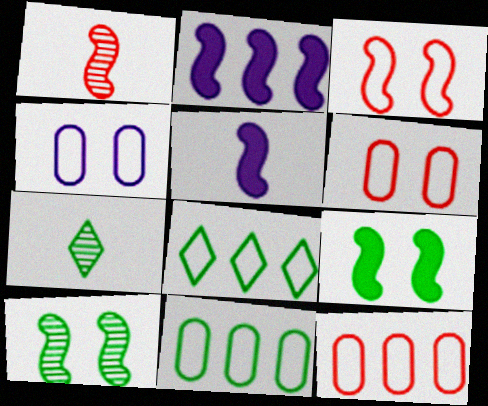[[2, 6, 7], 
[7, 9, 11]]